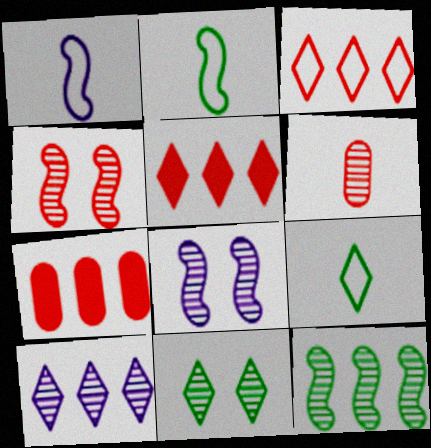[[1, 7, 11], 
[7, 8, 9]]